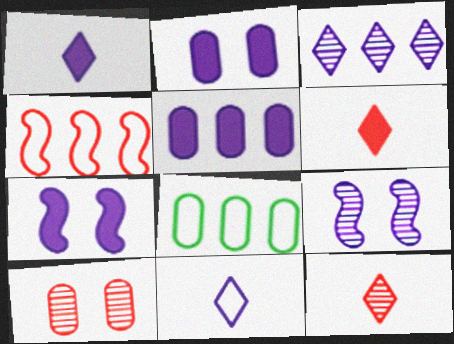[[1, 5, 7], 
[4, 6, 10], 
[5, 9, 11], 
[6, 8, 9], 
[7, 8, 12]]